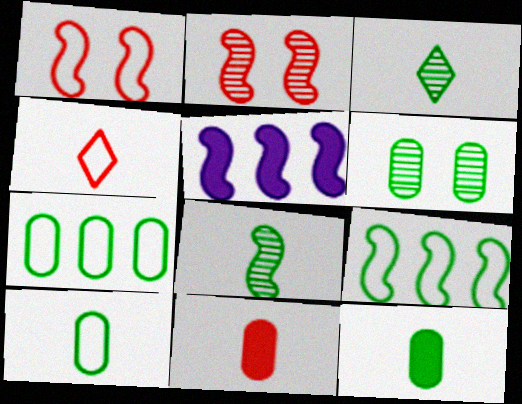[[1, 5, 8], 
[4, 5, 6], 
[6, 7, 12]]